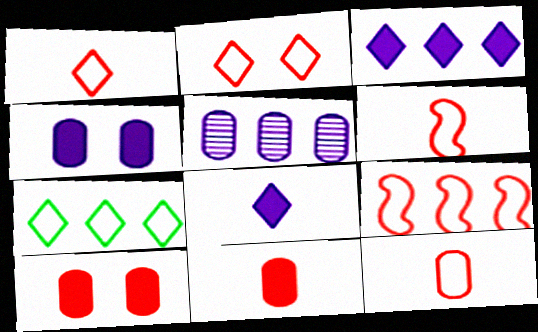[[1, 6, 12], 
[2, 9, 12]]